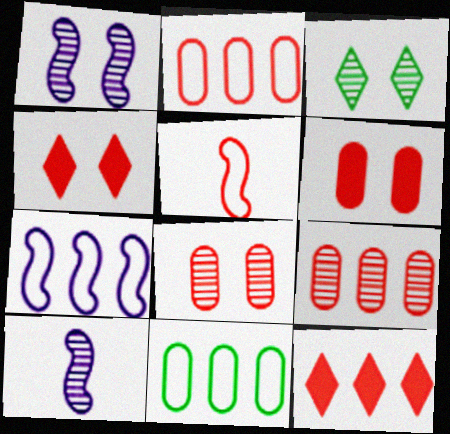[[1, 3, 8], 
[3, 9, 10], 
[4, 5, 9], 
[4, 10, 11], 
[5, 8, 12]]